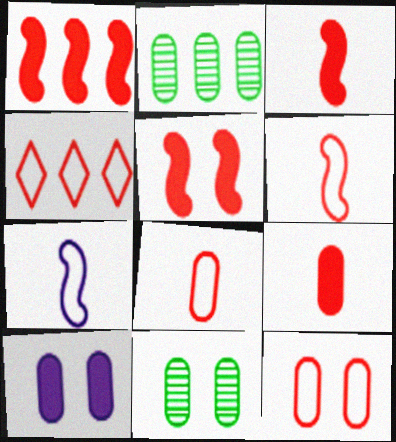[[1, 3, 5], 
[2, 8, 10], 
[4, 6, 12], 
[10, 11, 12]]